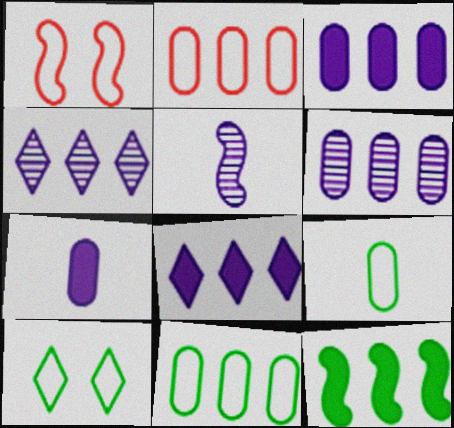[[1, 5, 12], 
[2, 4, 12]]